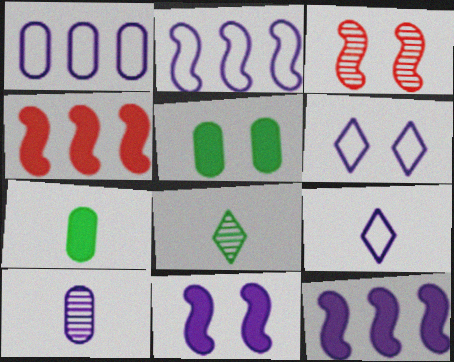[[3, 5, 6], 
[6, 10, 12]]